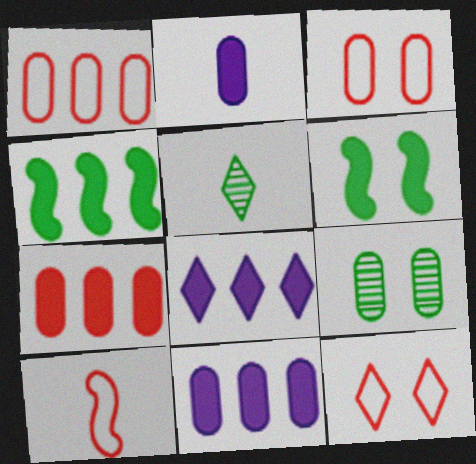[[1, 2, 9], 
[1, 10, 12], 
[2, 5, 10], 
[4, 7, 8], 
[5, 8, 12], 
[8, 9, 10]]